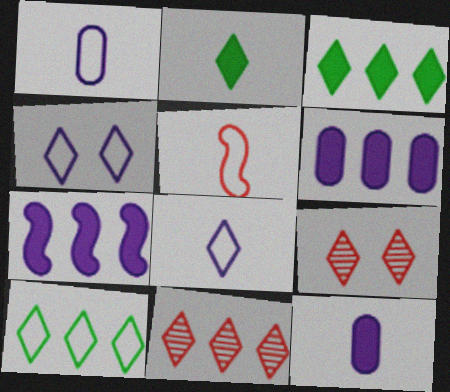[[2, 4, 11], 
[3, 8, 9]]